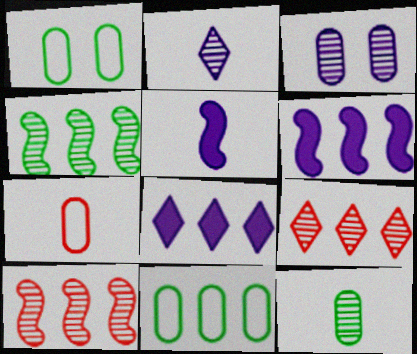[[1, 5, 9], 
[6, 9, 11], 
[8, 10, 11]]